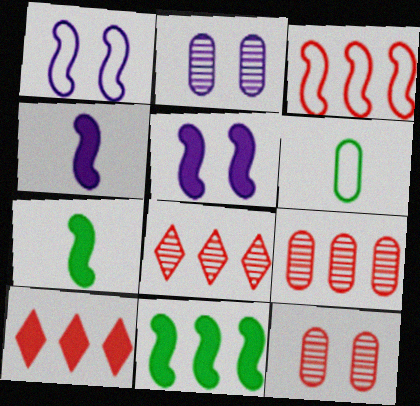[[3, 9, 10], 
[5, 6, 8]]